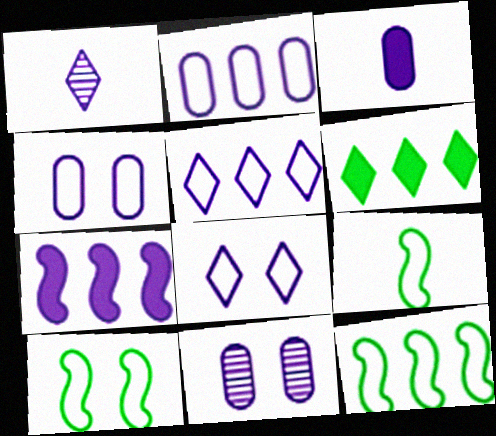[[1, 4, 7], 
[2, 3, 11], 
[9, 10, 12]]